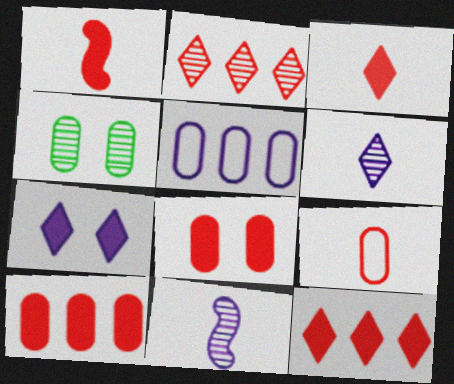[[1, 8, 12], 
[2, 4, 11], 
[5, 7, 11]]